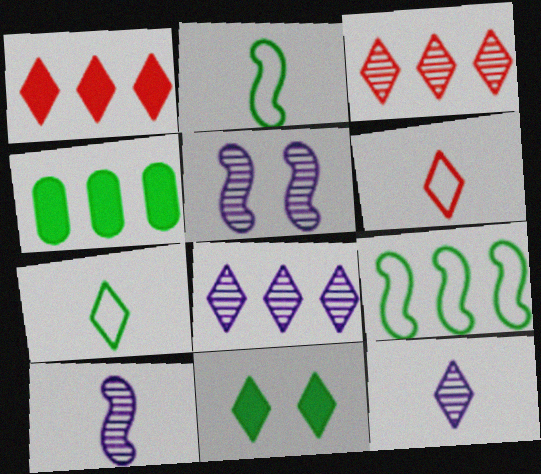[[4, 5, 6], 
[6, 8, 11]]